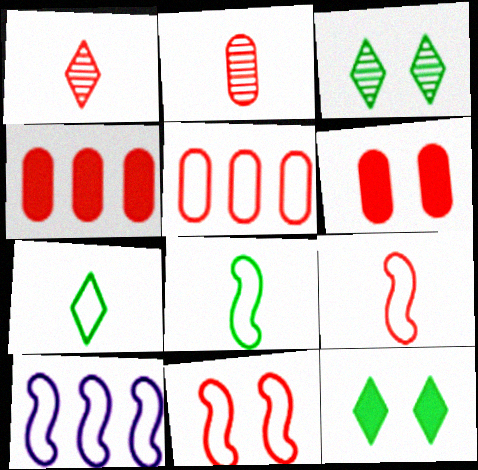[[1, 4, 11], 
[2, 5, 6], 
[2, 10, 12], 
[8, 10, 11]]